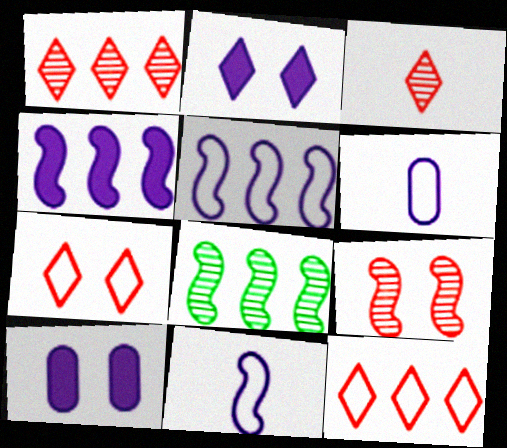[]